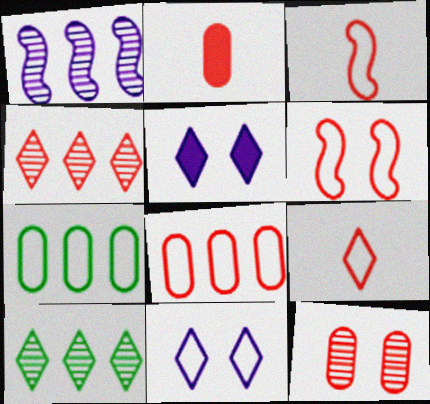[[2, 4, 6], 
[2, 8, 12], 
[3, 7, 11], 
[5, 9, 10], 
[6, 8, 9]]